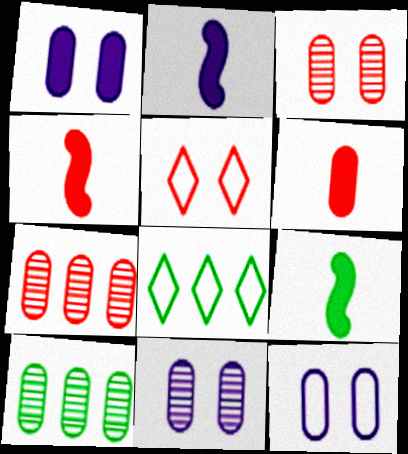[[1, 11, 12], 
[2, 3, 8], 
[2, 4, 9], 
[2, 5, 10], 
[4, 5, 7], 
[4, 8, 11], 
[6, 10, 12]]